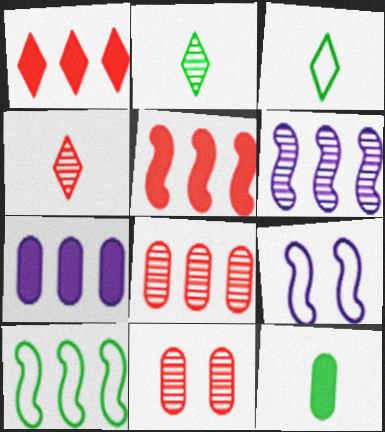[[2, 6, 11], 
[5, 6, 10]]